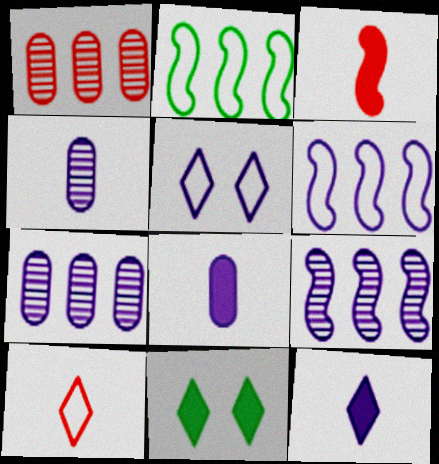[[5, 8, 9]]